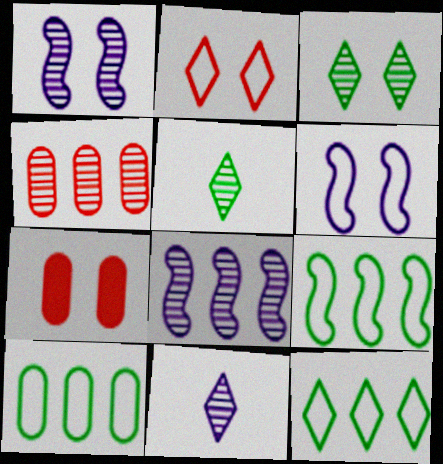[[1, 4, 5], 
[3, 6, 7], 
[7, 9, 11], 
[9, 10, 12]]